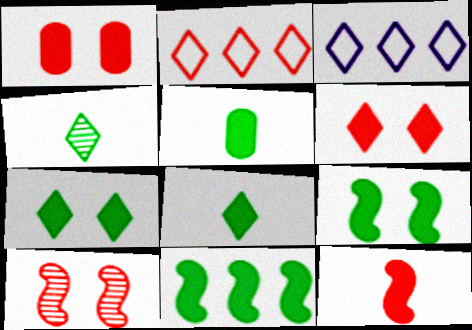[[3, 4, 6], 
[3, 5, 10], 
[5, 7, 11]]